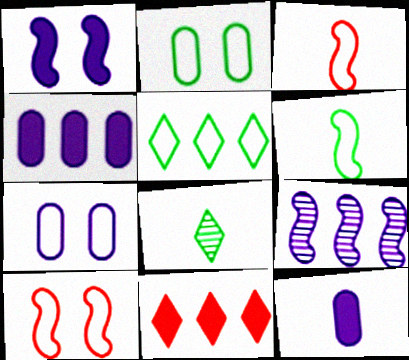[[2, 5, 6], 
[3, 5, 7], 
[3, 8, 12], 
[4, 8, 10]]